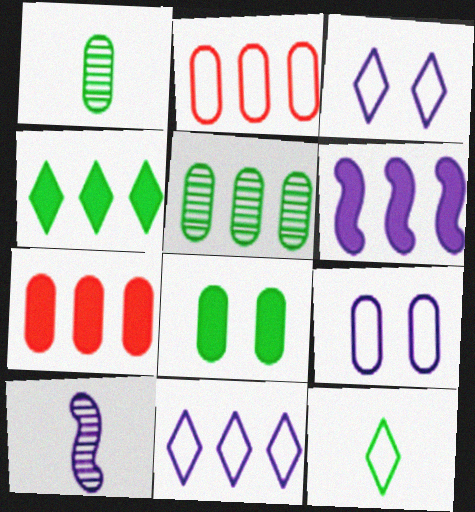[[1, 7, 9], 
[4, 6, 7]]